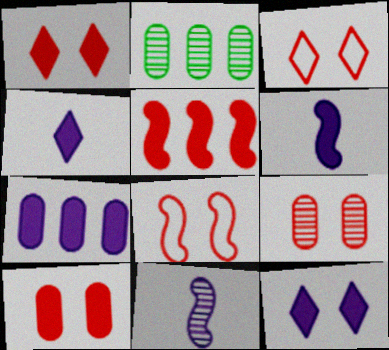[[1, 8, 9], 
[2, 3, 6], 
[2, 4, 8], 
[6, 7, 12]]